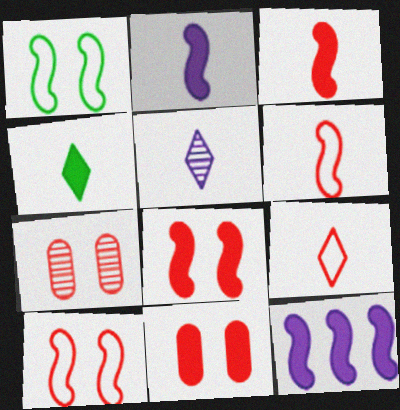[[4, 5, 9], 
[4, 11, 12]]